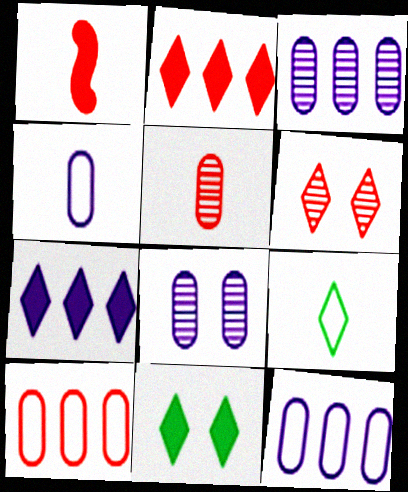[[1, 6, 10], 
[6, 7, 9]]